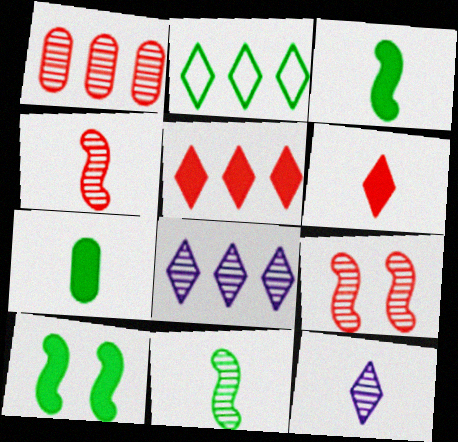[[2, 5, 8]]